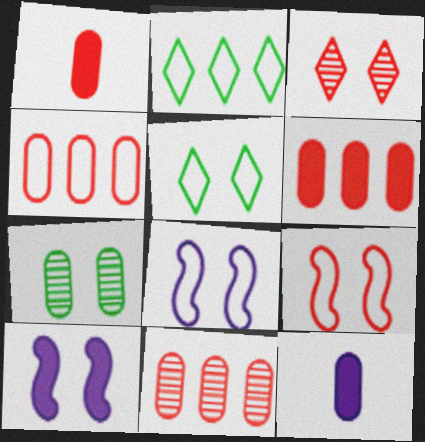[[4, 6, 11], 
[4, 7, 12]]